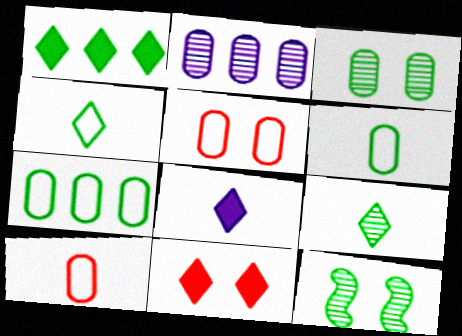[[1, 6, 12], 
[1, 8, 11]]